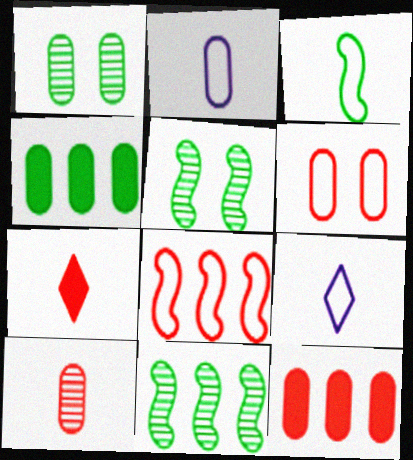[[1, 2, 12], 
[5, 9, 12], 
[6, 10, 12]]